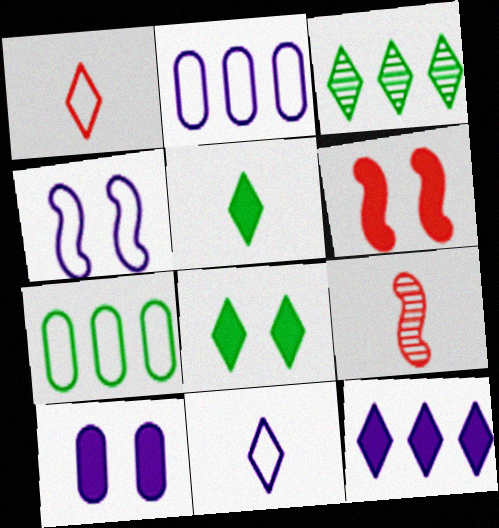[[1, 4, 7], 
[2, 4, 11], 
[2, 8, 9], 
[6, 8, 10]]